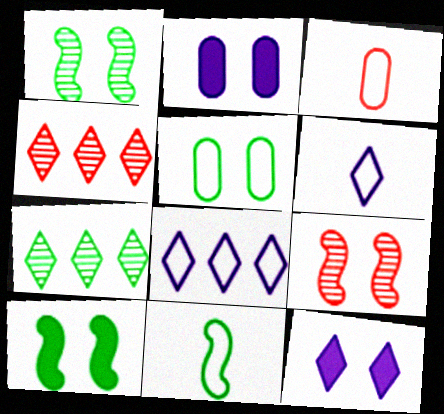[[2, 4, 11], 
[3, 6, 11], 
[5, 9, 12]]